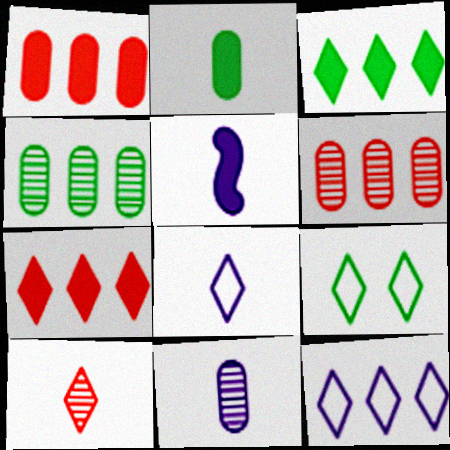[[5, 6, 9], 
[5, 8, 11]]